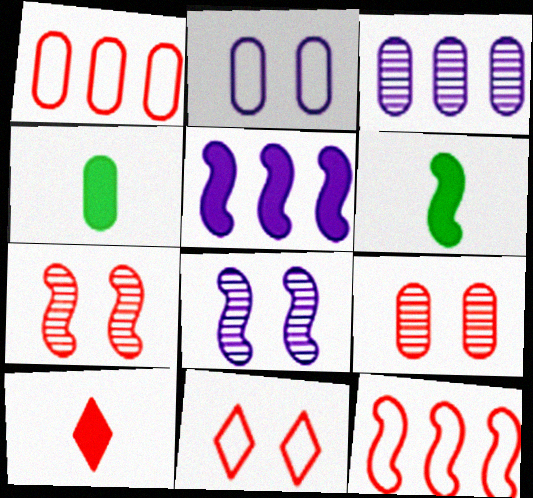[[1, 7, 10], 
[3, 6, 11], 
[6, 8, 12], 
[9, 10, 12]]